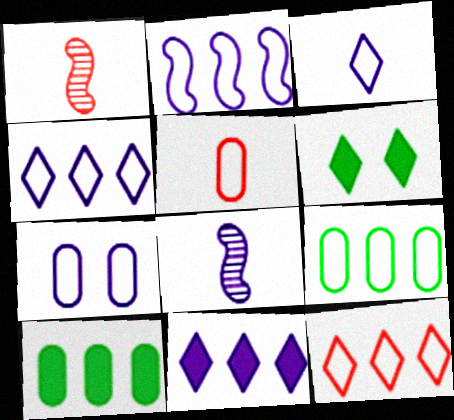[[2, 3, 7], 
[2, 9, 12], 
[5, 7, 9], 
[7, 8, 11]]